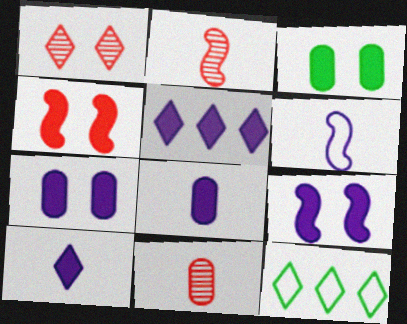[[1, 10, 12], 
[2, 7, 12], 
[5, 8, 9], 
[9, 11, 12]]